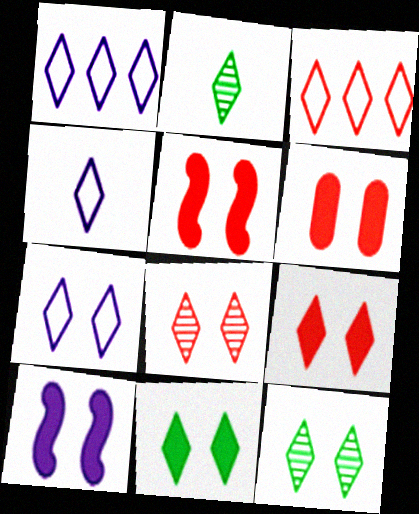[[1, 2, 9], 
[1, 4, 7], 
[5, 6, 9], 
[6, 10, 11], 
[7, 8, 11], 
[7, 9, 12]]